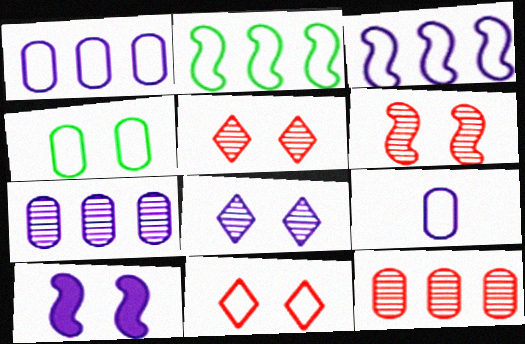[[2, 9, 11], 
[4, 5, 10]]